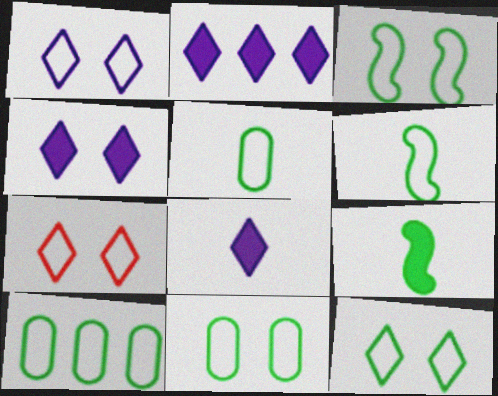[[1, 7, 12], 
[2, 4, 8], 
[3, 11, 12], 
[5, 10, 11], 
[6, 10, 12]]